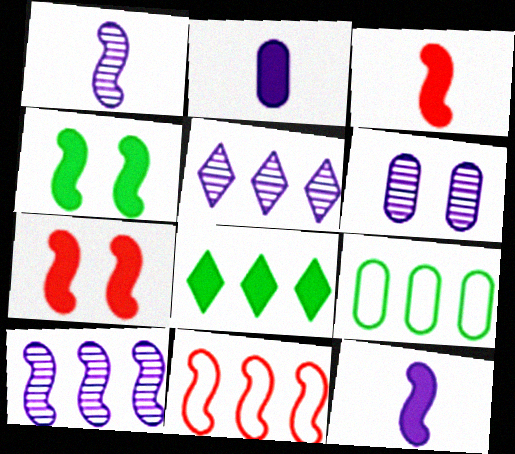[[1, 4, 11], 
[1, 5, 6], 
[2, 7, 8]]